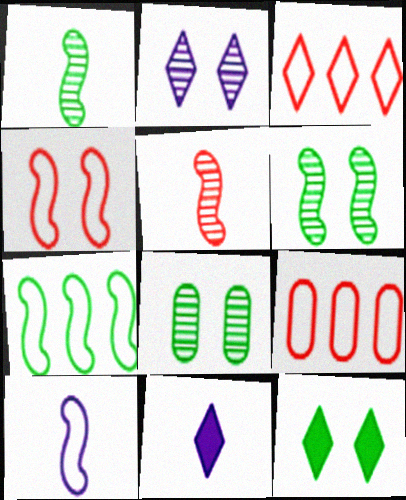[[4, 7, 10], 
[6, 9, 11]]